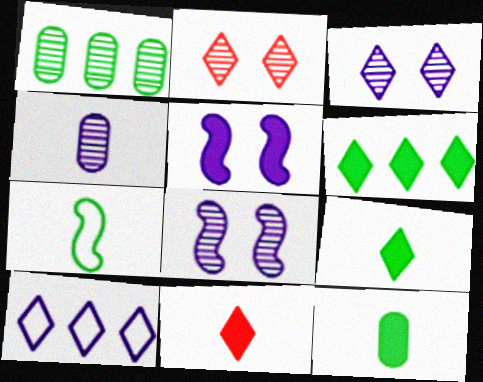[[2, 9, 10], 
[4, 5, 10], 
[4, 7, 11]]